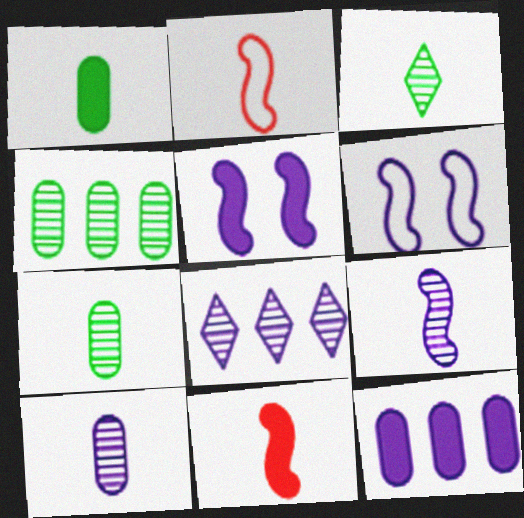[]